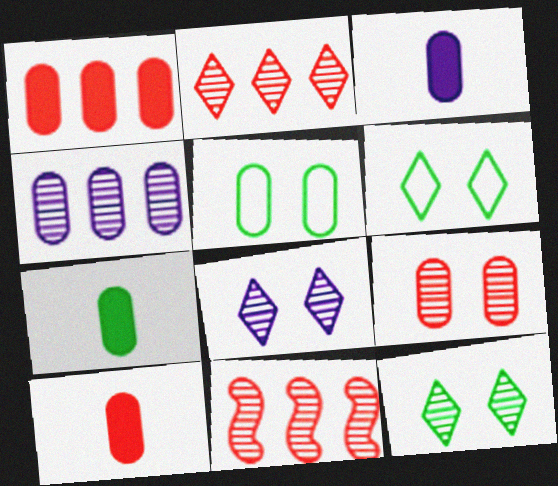[[3, 6, 11], 
[3, 7, 10], 
[4, 5, 10]]